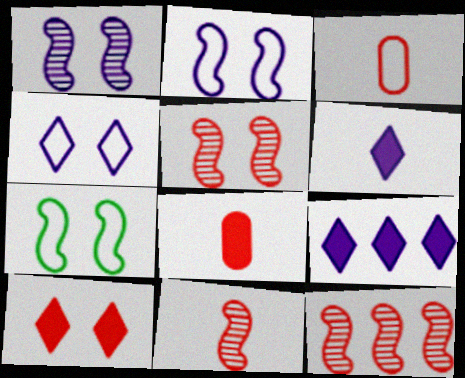[[3, 10, 12], 
[5, 11, 12]]